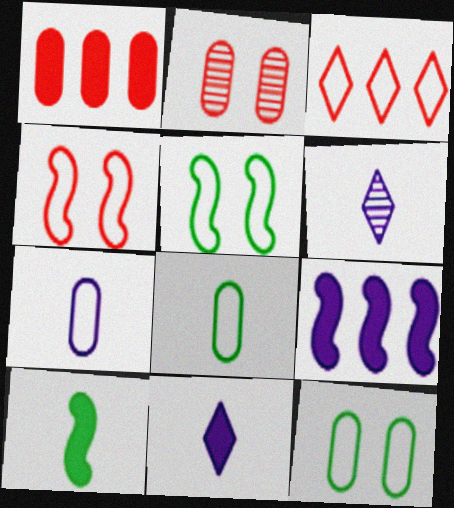[[1, 5, 6], 
[3, 5, 7]]